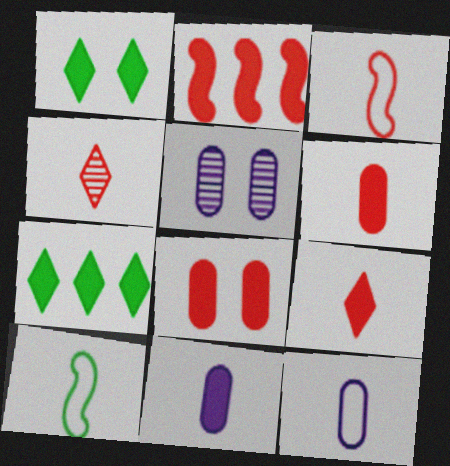[[1, 2, 11], 
[2, 8, 9], 
[3, 4, 6], 
[3, 5, 7], 
[4, 10, 11]]